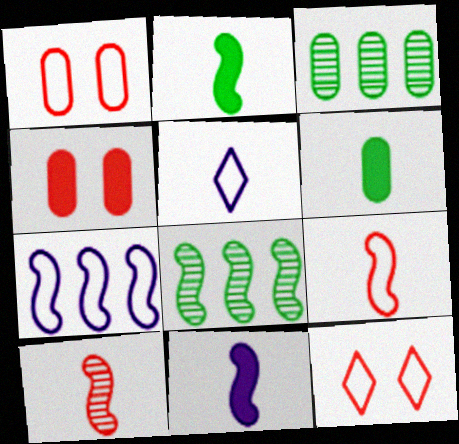[[3, 11, 12], 
[4, 5, 8], 
[5, 6, 10]]